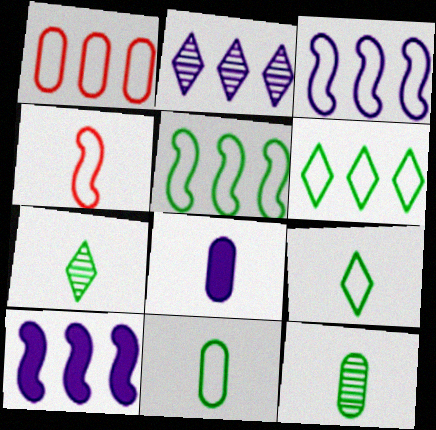[[1, 3, 6], 
[4, 7, 8]]